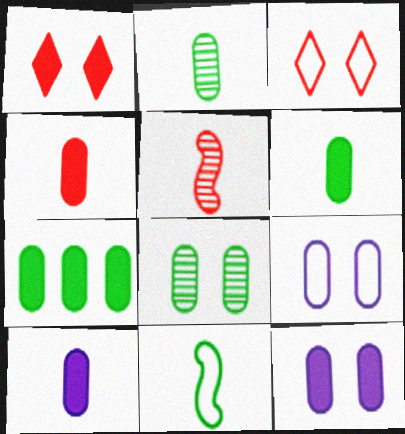[[4, 6, 10], 
[4, 7, 12]]